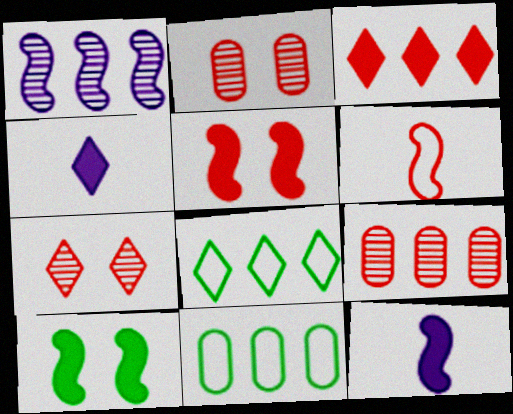[[1, 3, 11], 
[1, 6, 10], 
[2, 3, 6], 
[2, 8, 12], 
[4, 7, 8], 
[7, 11, 12]]